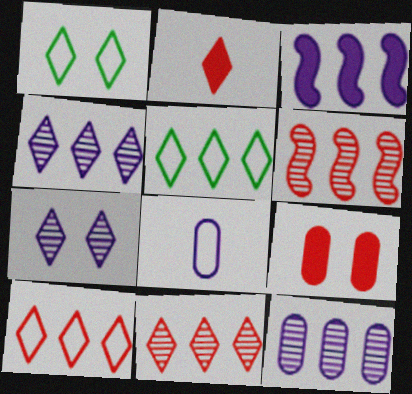[[1, 2, 4], 
[2, 5, 7], 
[3, 7, 8]]